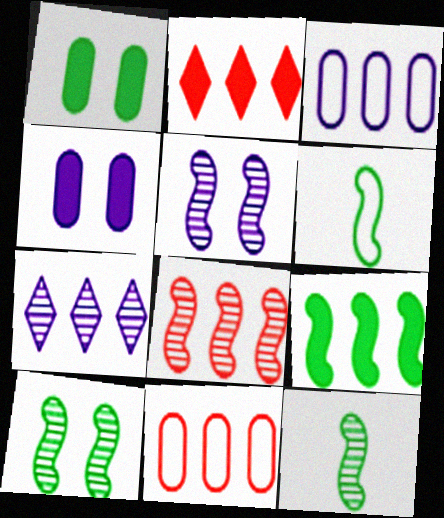[[2, 8, 11], 
[5, 8, 12], 
[6, 9, 10], 
[7, 9, 11]]